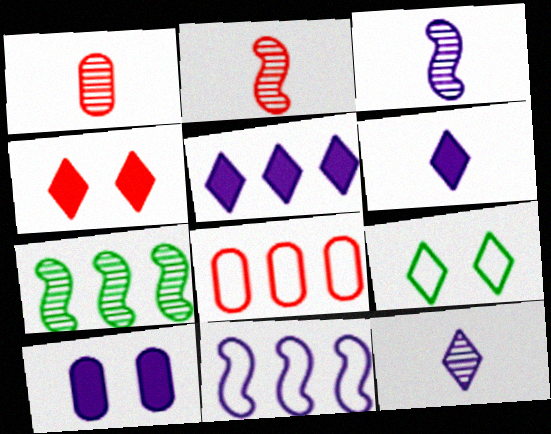[[2, 4, 8], 
[5, 7, 8], 
[10, 11, 12]]